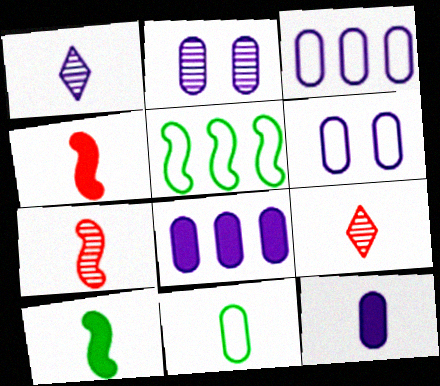[[1, 4, 11], 
[2, 3, 12]]